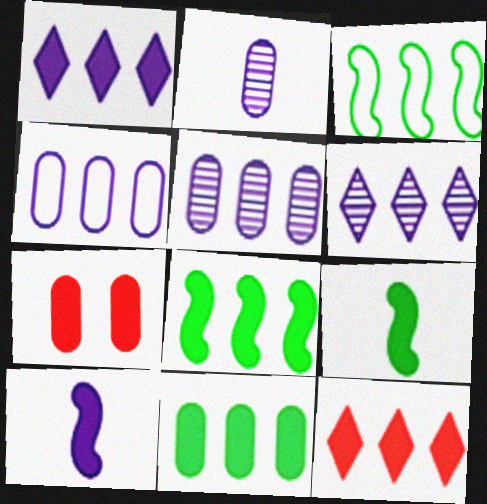[[1, 7, 9], 
[3, 5, 12]]